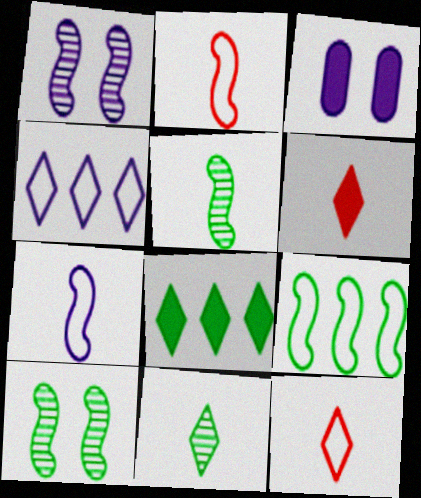[]